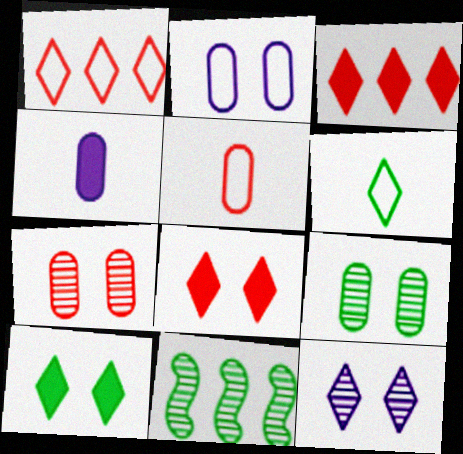[[3, 6, 12]]